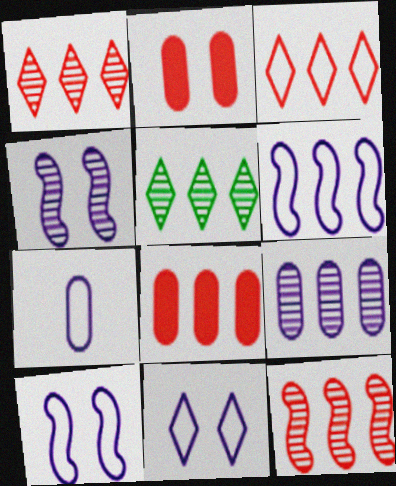[[3, 8, 12], 
[5, 6, 8], 
[5, 9, 12], 
[6, 7, 11]]